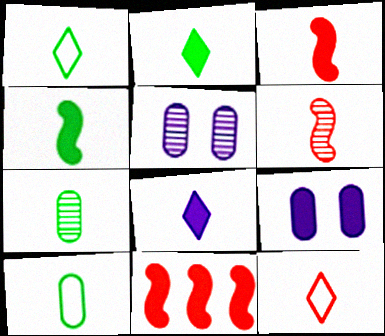[[1, 4, 7], 
[1, 5, 11], 
[2, 9, 11], 
[6, 8, 10]]